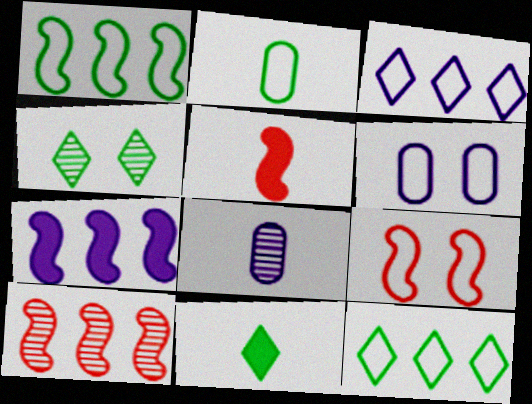[[1, 7, 10], 
[2, 3, 9], 
[4, 8, 10], 
[4, 11, 12], 
[5, 9, 10], 
[6, 10, 11]]